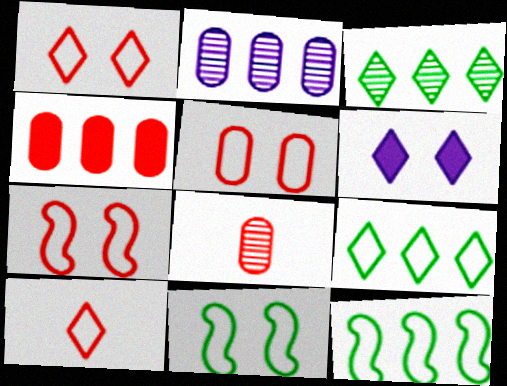[[1, 5, 7], 
[3, 6, 10], 
[4, 5, 8], 
[6, 8, 12]]